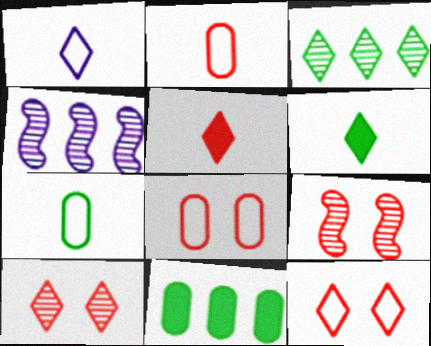[[1, 9, 11], 
[4, 6, 8]]